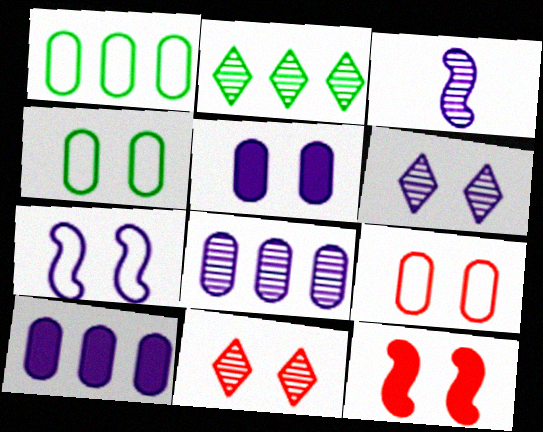[[3, 6, 8], 
[4, 6, 12], 
[5, 6, 7], 
[9, 11, 12]]